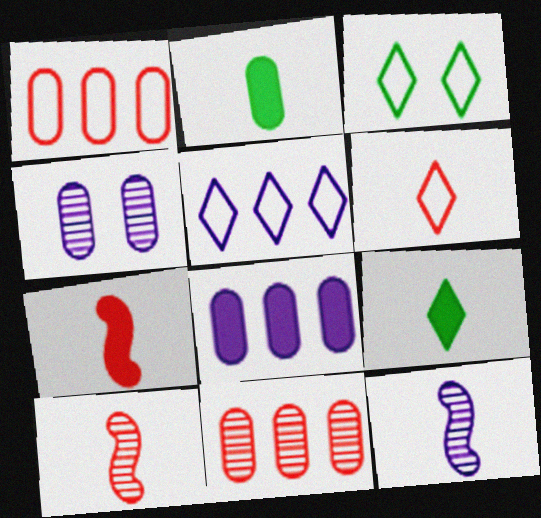[[1, 2, 4], 
[2, 6, 12], 
[3, 5, 6], 
[3, 8, 10]]